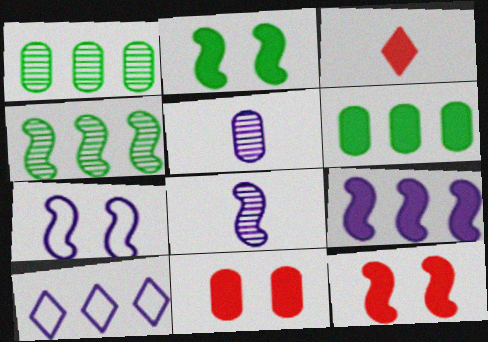[[1, 3, 7], 
[7, 8, 9]]